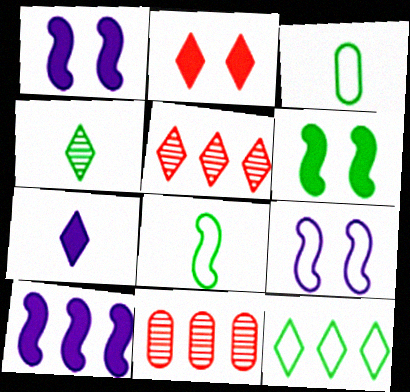[[1, 3, 5], 
[10, 11, 12]]